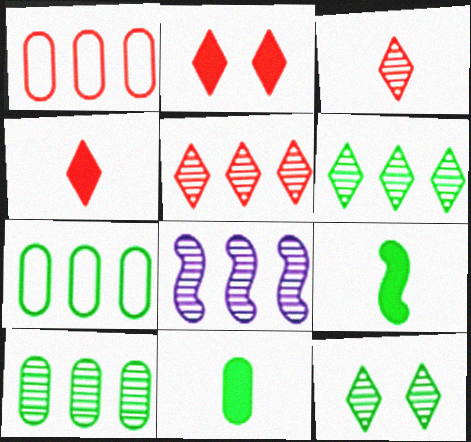[[5, 8, 10], 
[7, 9, 12]]